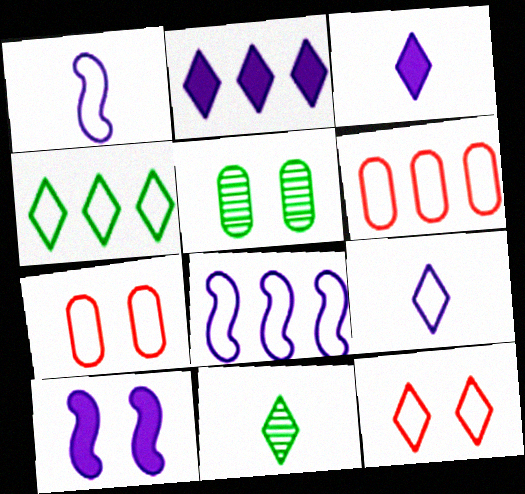[[1, 4, 7], 
[2, 11, 12], 
[4, 6, 8], 
[4, 9, 12], 
[5, 10, 12], 
[6, 10, 11]]